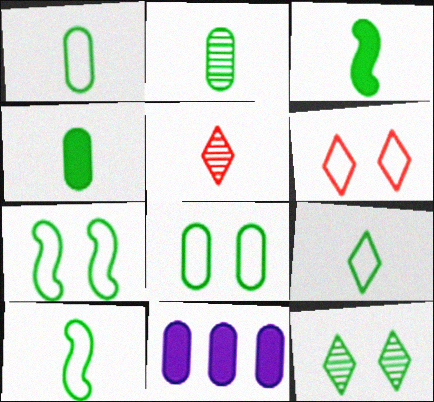[[1, 2, 4], 
[1, 9, 10], 
[2, 3, 9], 
[5, 7, 11]]